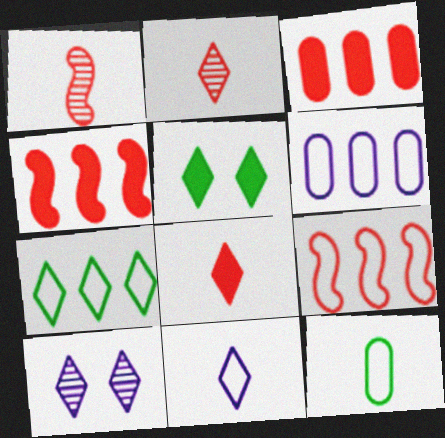[[1, 5, 6], 
[4, 10, 12], 
[6, 7, 9], 
[7, 8, 10]]